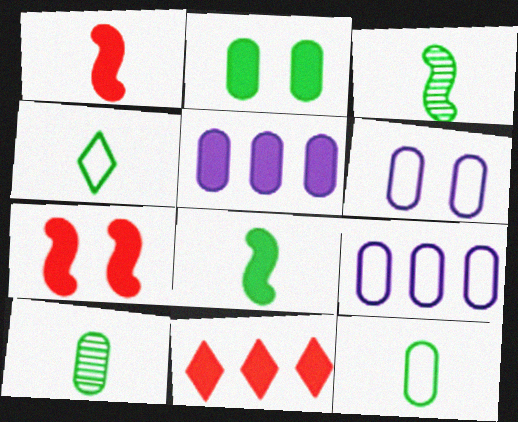[[3, 6, 11], 
[4, 8, 10]]